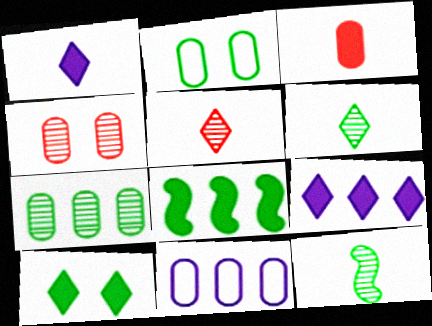[[2, 6, 8]]